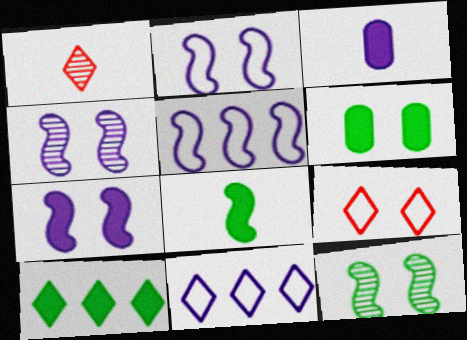[[1, 5, 6], 
[2, 4, 7], 
[3, 4, 11], 
[4, 6, 9], 
[6, 8, 10]]